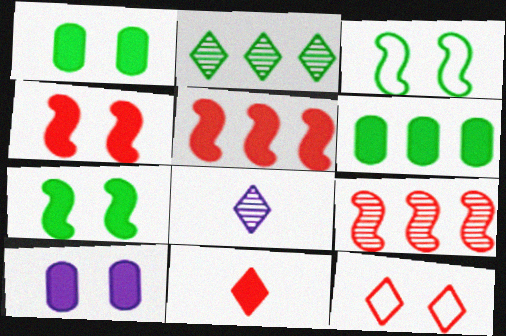[]